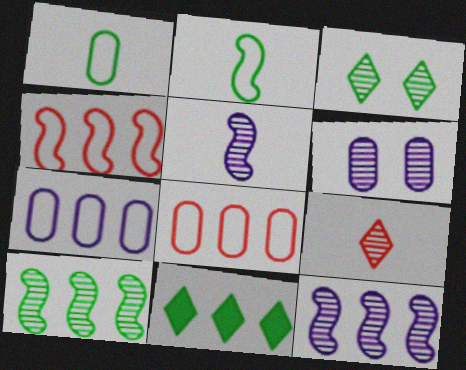[[6, 9, 10], 
[8, 11, 12]]